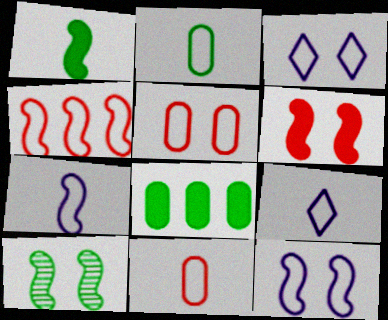[[2, 3, 4], 
[6, 10, 12]]